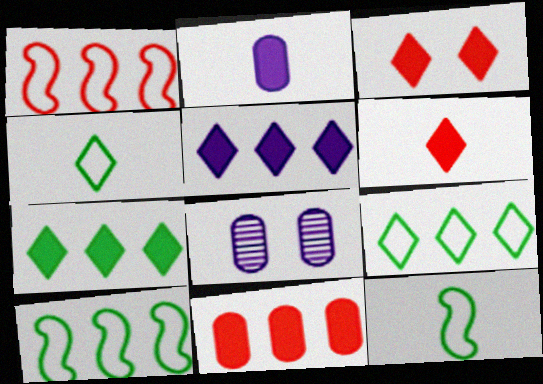[[6, 8, 10]]